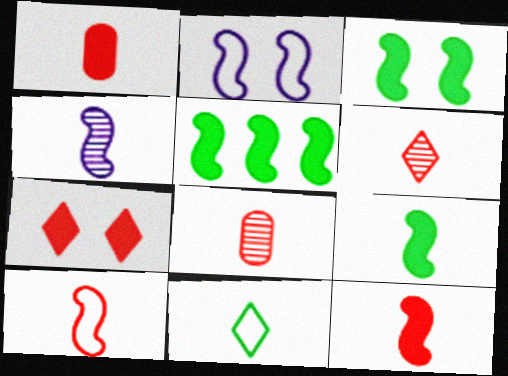[[1, 4, 11], 
[1, 6, 10], 
[3, 5, 9], 
[4, 9, 10]]